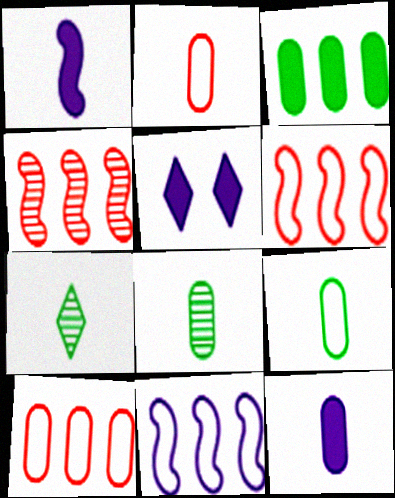[[1, 2, 7], 
[2, 8, 12], 
[4, 5, 9], 
[5, 6, 8]]